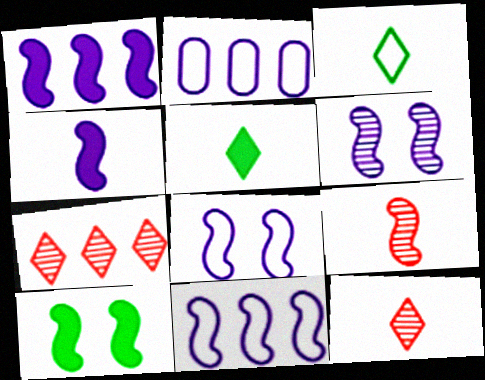[[2, 10, 12], 
[4, 6, 11], 
[9, 10, 11]]